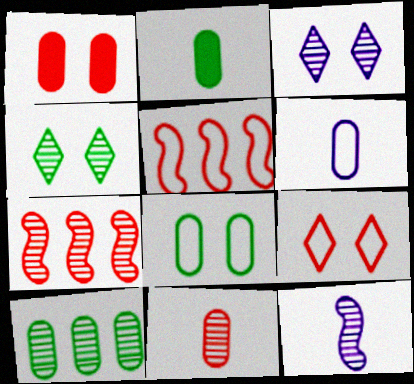[[1, 6, 10], 
[2, 3, 5], 
[2, 6, 11], 
[2, 8, 10]]